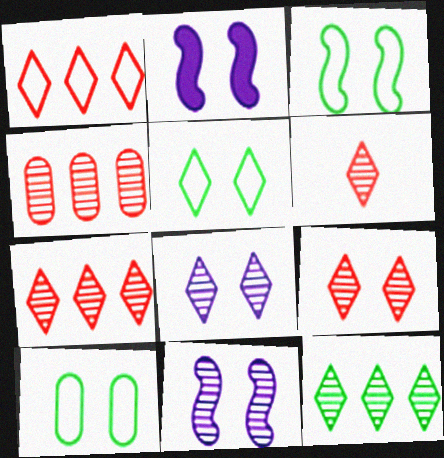[[2, 9, 10], 
[3, 5, 10], 
[6, 7, 9], 
[6, 8, 12]]